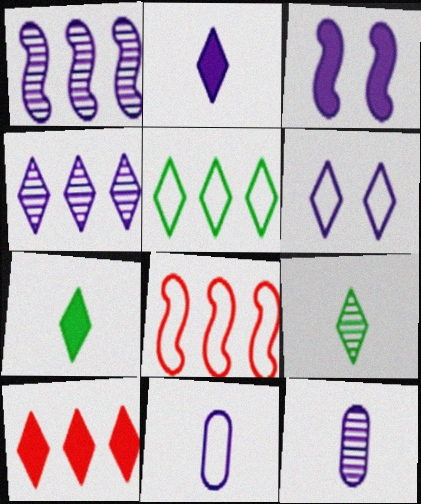[[2, 4, 6], 
[3, 4, 11], 
[4, 5, 10], 
[6, 9, 10]]